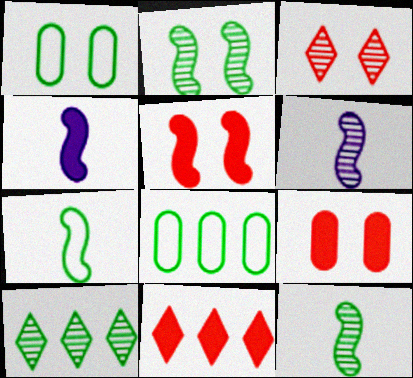[[1, 6, 11], 
[3, 4, 8]]